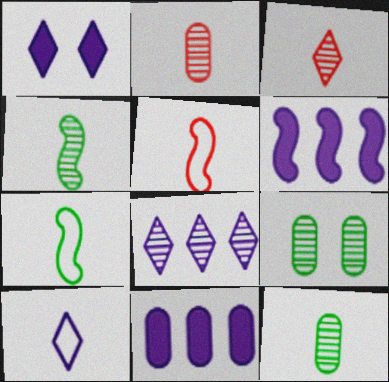[[1, 8, 10]]